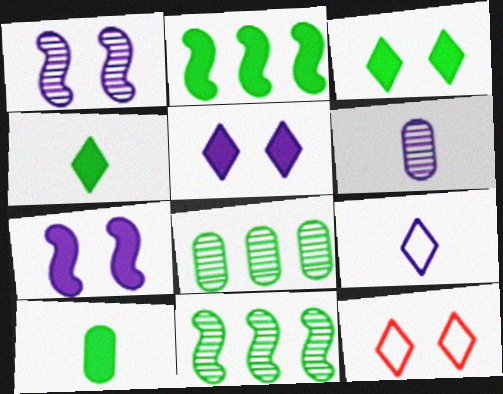[[2, 3, 10], 
[2, 6, 12]]